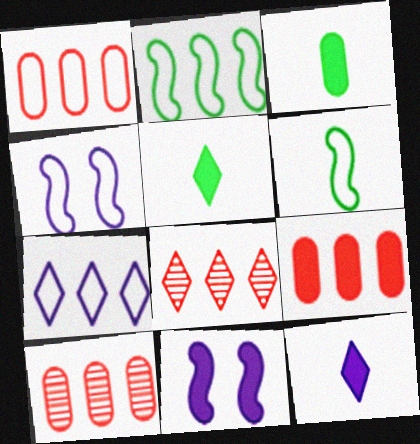[[1, 2, 7], 
[1, 9, 10], 
[3, 4, 8], 
[4, 5, 10], 
[5, 9, 11]]